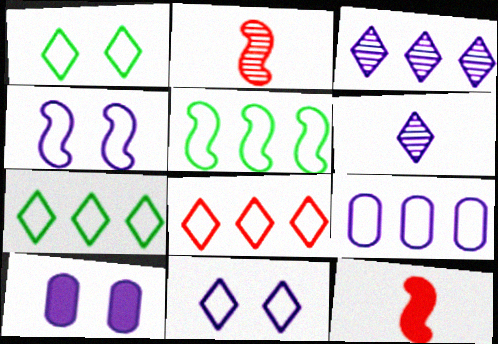[[2, 7, 10], 
[5, 8, 9]]